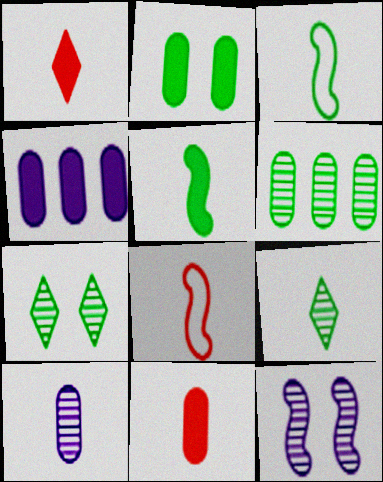[[1, 3, 10], 
[2, 4, 11], 
[4, 7, 8]]